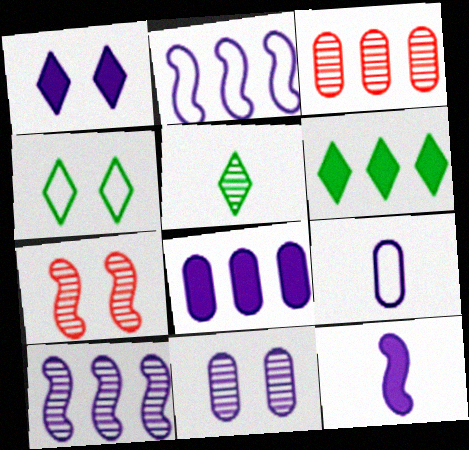[[1, 8, 12], 
[1, 9, 10], 
[2, 3, 6], 
[3, 4, 12], 
[4, 5, 6], 
[6, 7, 9], 
[8, 9, 11]]